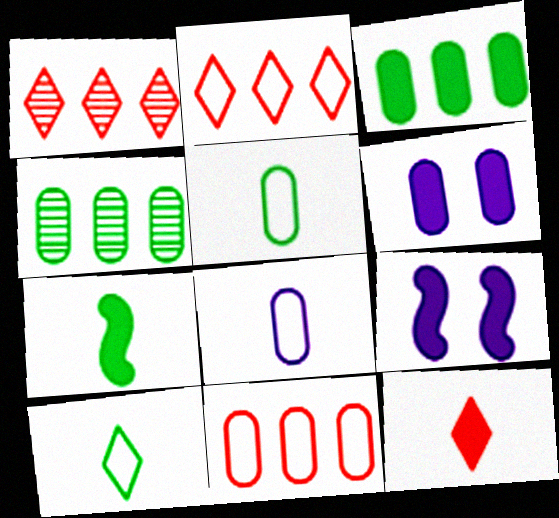[[1, 5, 9], 
[3, 9, 12]]